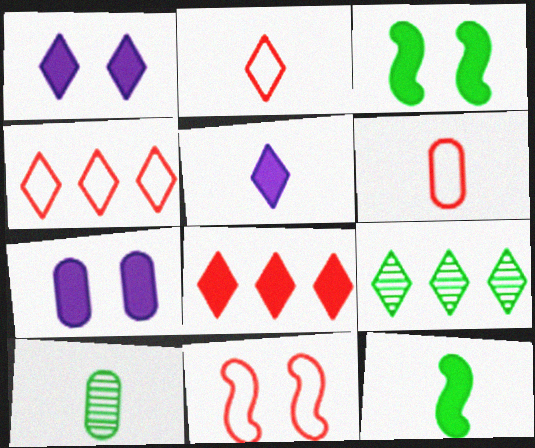[[1, 2, 9], 
[4, 6, 11], 
[7, 8, 12]]